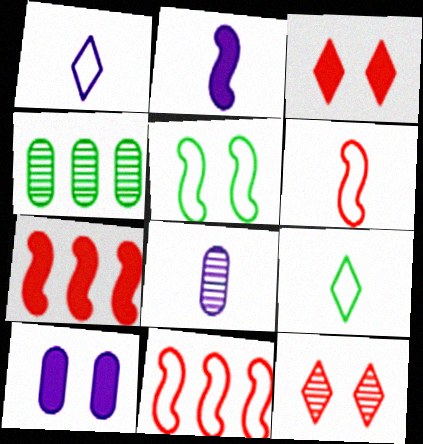[[1, 2, 8], 
[5, 10, 12]]